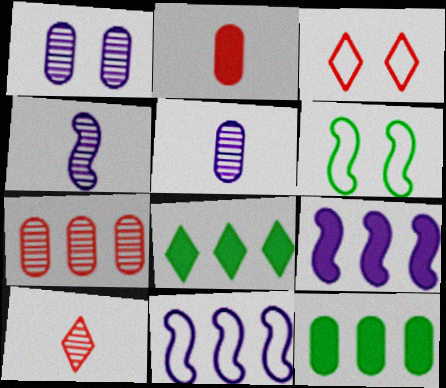[[3, 4, 12], 
[7, 8, 11]]